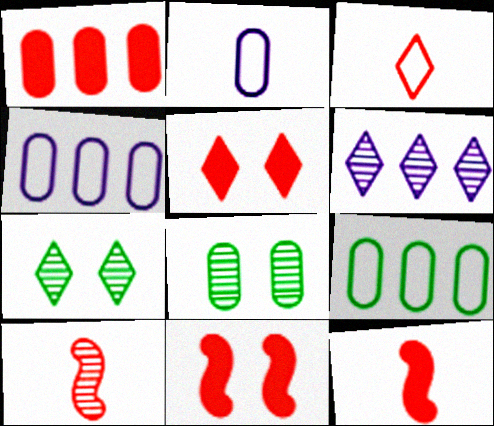[[1, 2, 8], 
[1, 5, 12], 
[4, 7, 12], 
[6, 8, 10]]